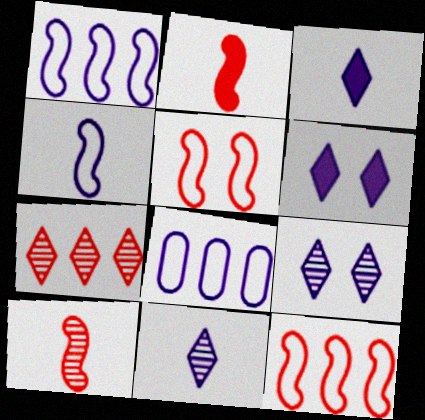[]